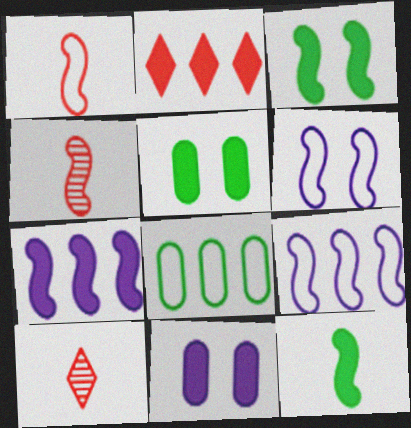[[2, 11, 12], 
[3, 4, 9], 
[5, 9, 10]]